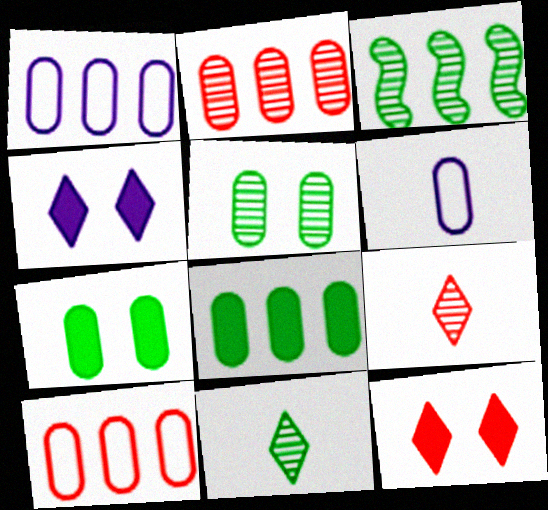[[1, 2, 8], 
[2, 6, 7], 
[3, 5, 11], 
[3, 6, 12]]